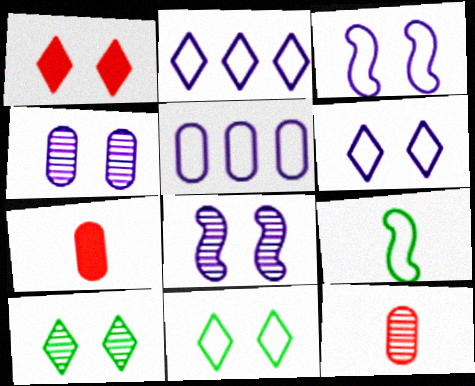[[1, 6, 10]]